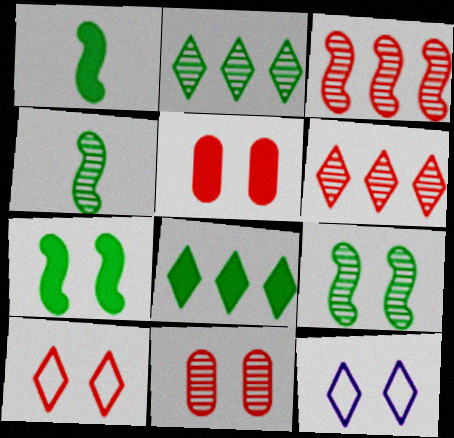[[5, 9, 12], 
[7, 11, 12]]